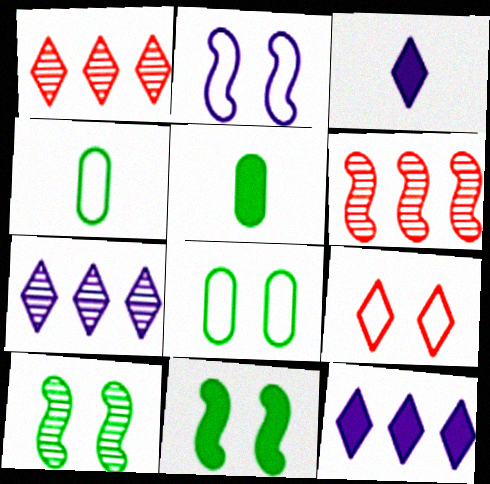[[1, 2, 5], 
[2, 8, 9], 
[3, 6, 8]]